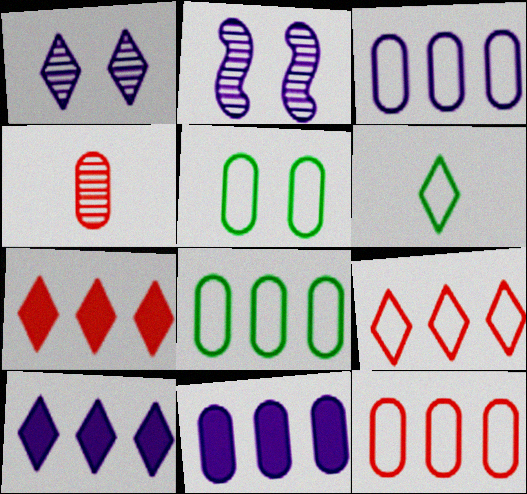[[1, 6, 7], 
[3, 8, 12], 
[4, 5, 11]]